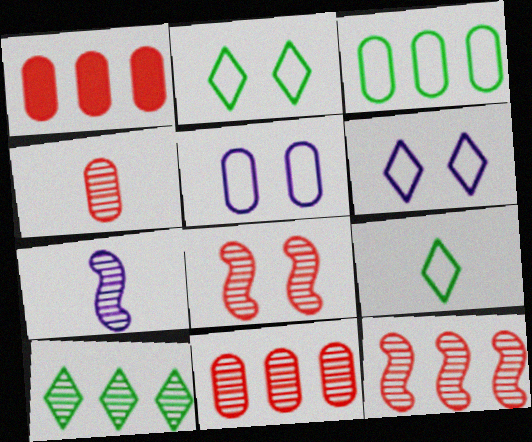[[1, 2, 7]]